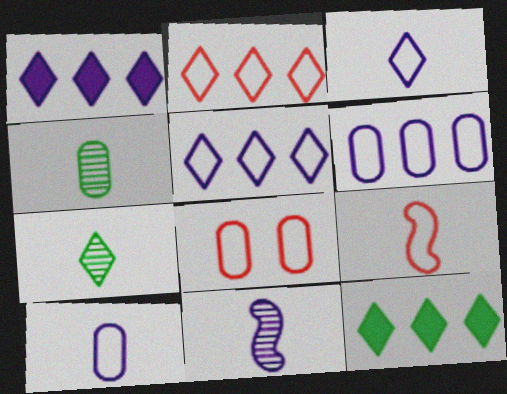[[2, 8, 9], 
[8, 11, 12]]